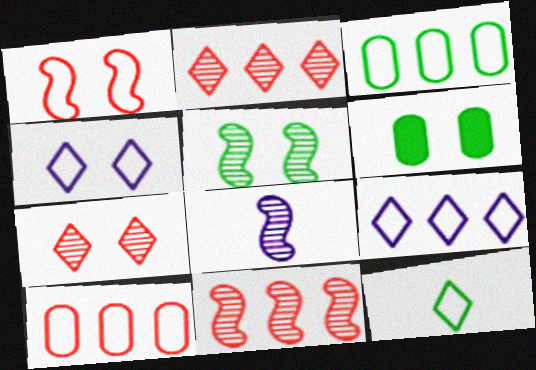[[5, 8, 11]]